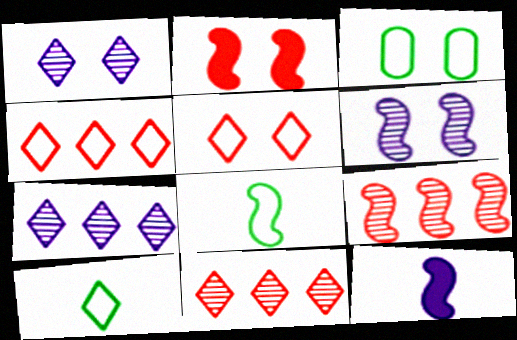[[1, 2, 3], 
[3, 11, 12]]